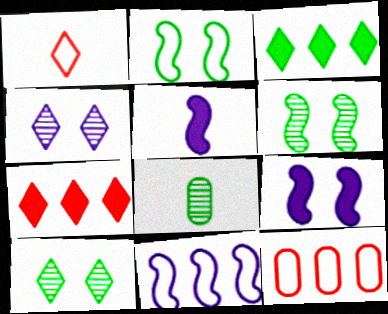[[1, 3, 4], 
[1, 5, 8], 
[2, 3, 8], 
[5, 10, 12]]